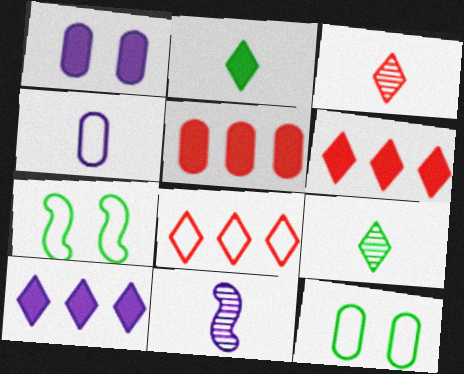[[4, 7, 8], 
[6, 11, 12]]